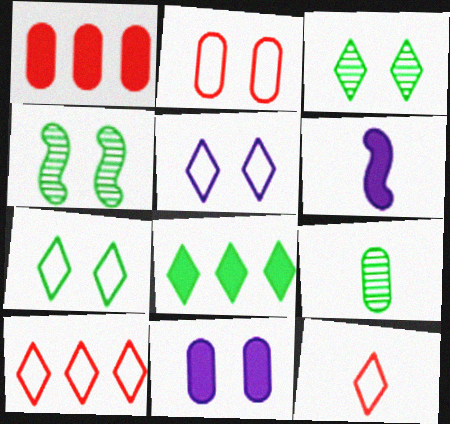[[6, 9, 12]]